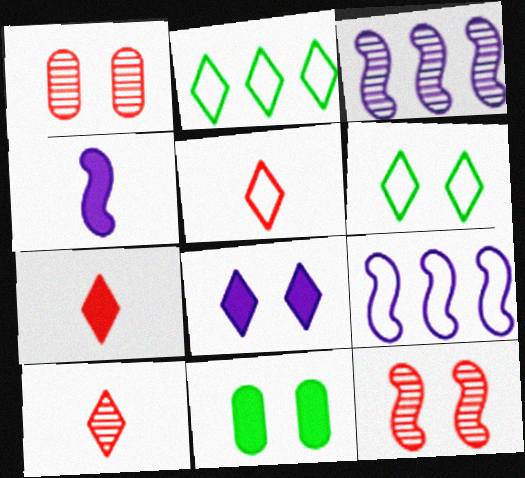[[1, 2, 4], 
[2, 8, 10], 
[3, 5, 11], 
[5, 7, 10], 
[9, 10, 11]]